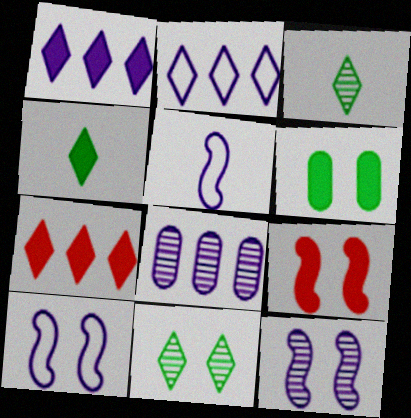[]